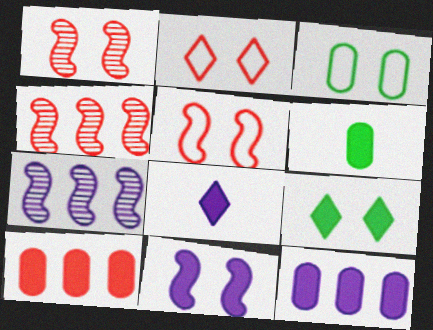[[2, 6, 7], 
[3, 4, 8], 
[8, 11, 12]]